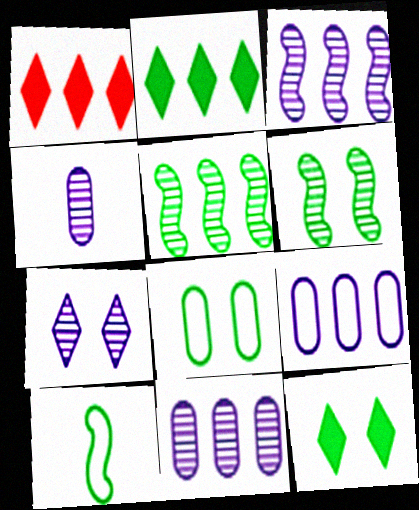[[1, 5, 9], 
[3, 4, 7], 
[6, 8, 12]]